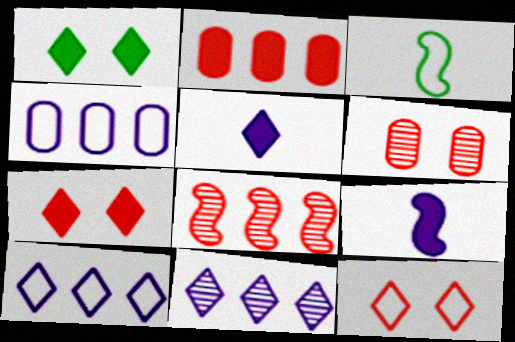[[1, 2, 9], 
[3, 4, 12]]